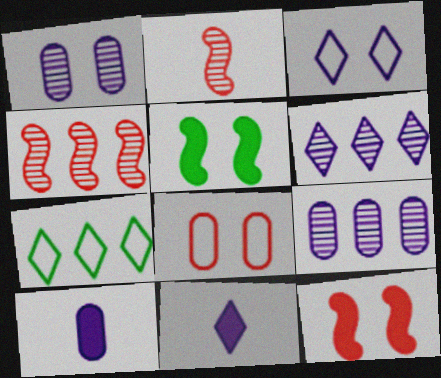[[3, 6, 11]]